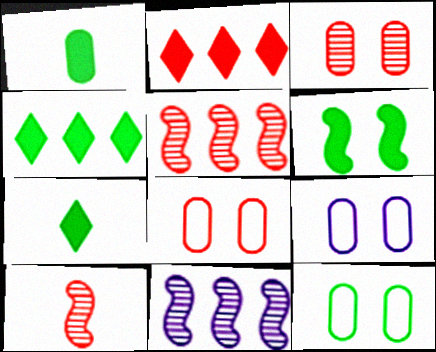[[1, 4, 6], 
[2, 8, 10], 
[4, 9, 10], 
[5, 7, 9], 
[7, 8, 11], 
[8, 9, 12]]